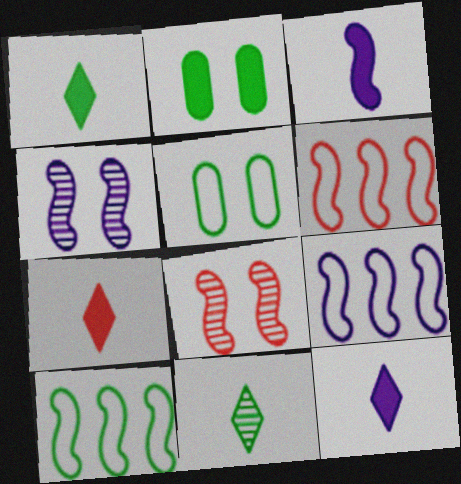[[1, 7, 12], 
[2, 10, 11], 
[3, 4, 9], 
[3, 8, 10], 
[6, 9, 10]]